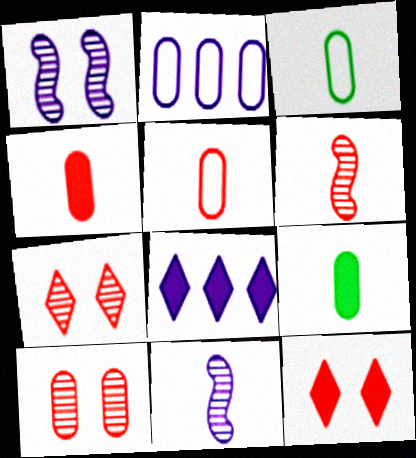[[2, 9, 10]]